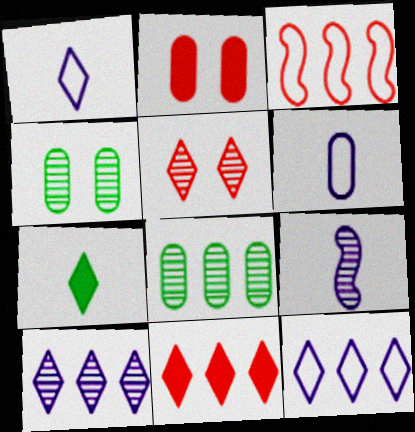[[2, 6, 8], 
[5, 7, 12], 
[5, 8, 9]]